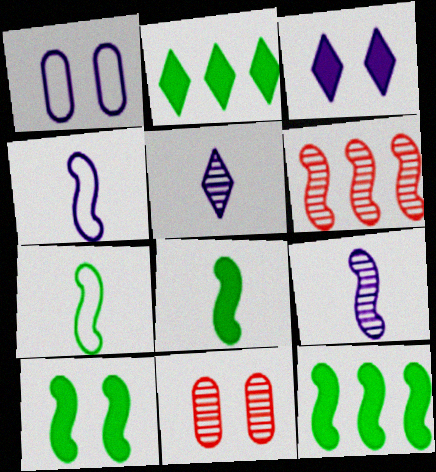[[2, 4, 11], 
[4, 6, 10], 
[8, 10, 12]]